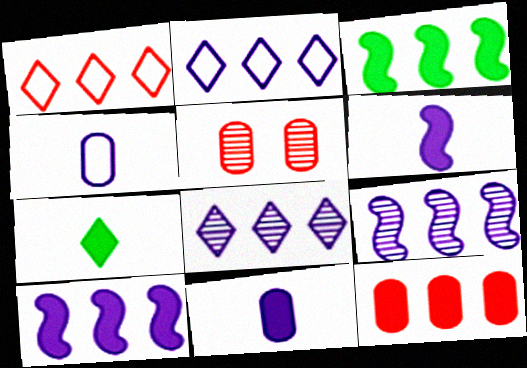[]